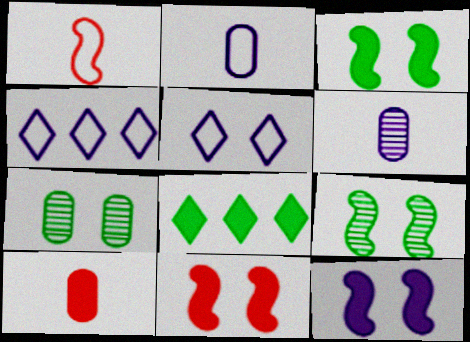[[3, 11, 12], 
[4, 6, 12], 
[4, 9, 10], 
[5, 7, 11], 
[8, 10, 12]]